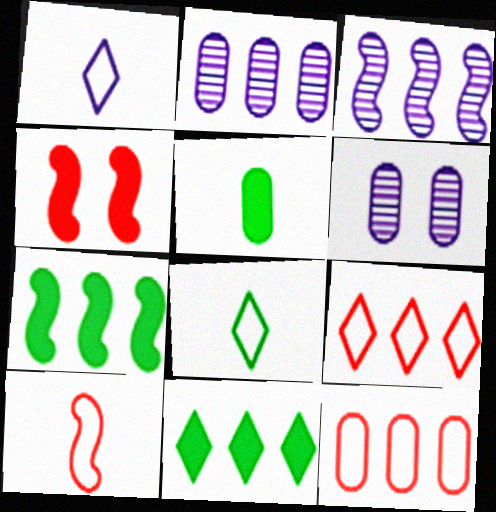[[2, 4, 8], 
[2, 7, 9], 
[3, 11, 12], 
[5, 6, 12], 
[6, 10, 11]]